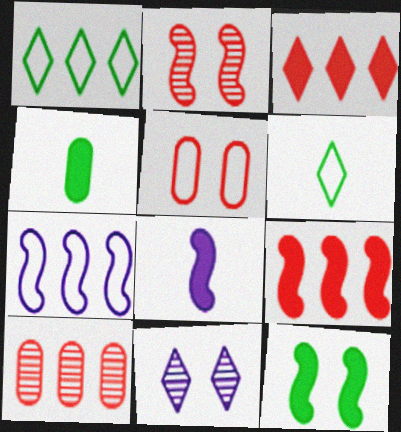[[3, 6, 11], 
[5, 6, 7], 
[5, 11, 12], 
[8, 9, 12]]